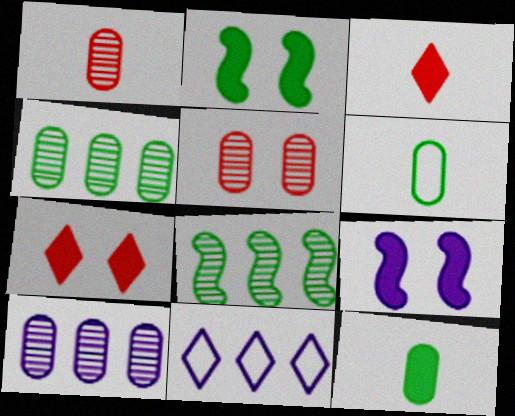[[1, 2, 11]]